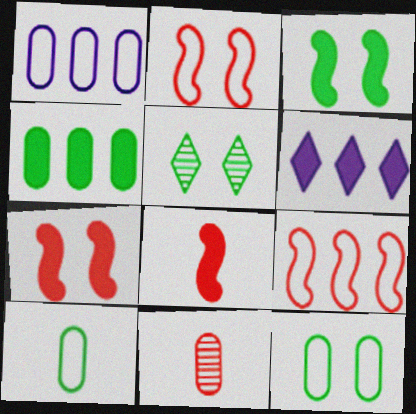[[1, 5, 8], 
[3, 5, 12]]